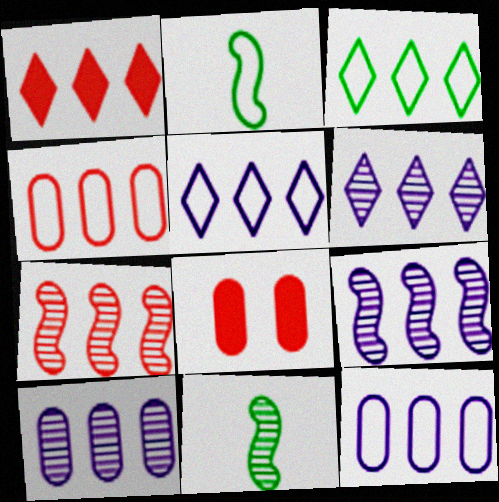[[1, 3, 6], 
[1, 4, 7], 
[2, 6, 8], 
[5, 8, 11], 
[6, 9, 10]]